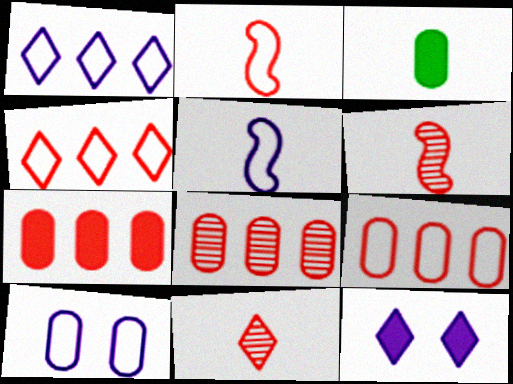[[1, 5, 10], 
[3, 5, 11], 
[3, 8, 10], 
[7, 8, 9]]